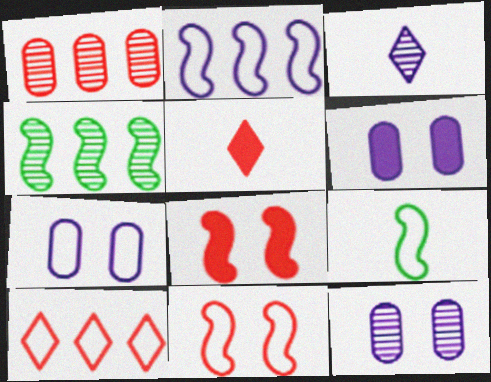[[1, 5, 11], 
[2, 3, 6], 
[2, 9, 11], 
[4, 5, 7], 
[6, 7, 12], 
[7, 9, 10]]